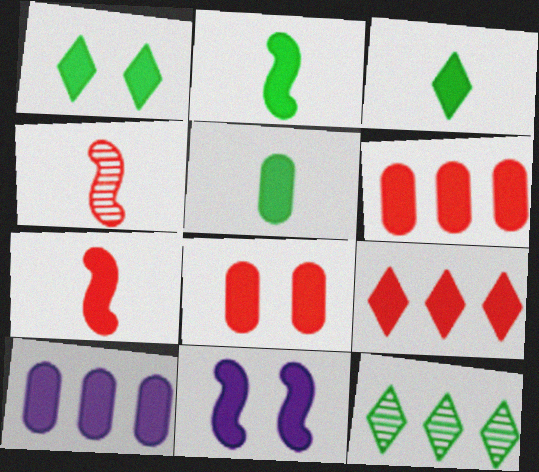[[1, 7, 10], 
[1, 8, 11], 
[2, 3, 5], 
[3, 6, 11], 
[5, 8, 10], 
[5, 9, 11], 
[7, 8, 9]]